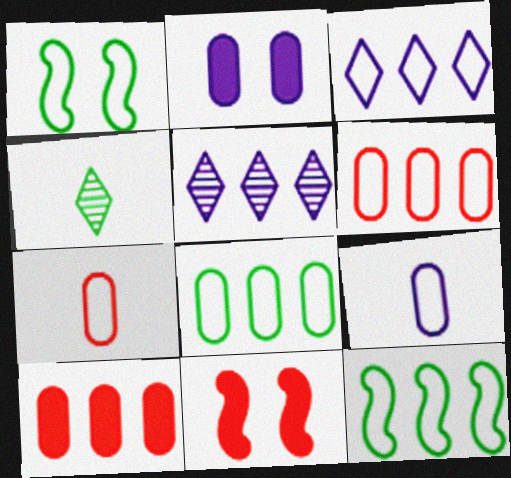[[1, 3, 7], 
[3, 6, 12], 
[5, 10, 12]]